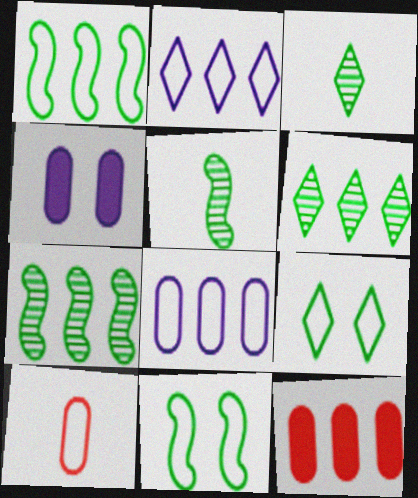[[2, 7, 12], 
[2, 10, 11]]